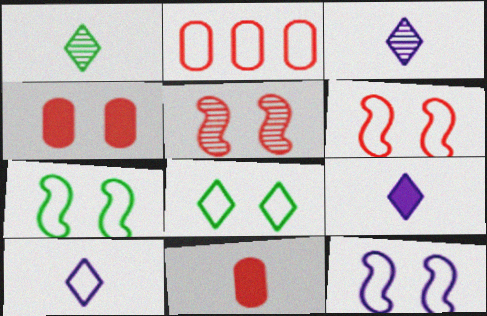[[2, 7, 10], 
[3, 9, 10], 
[6, 7, 12]]